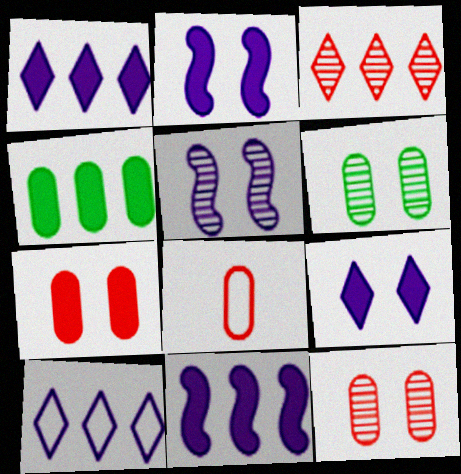[]